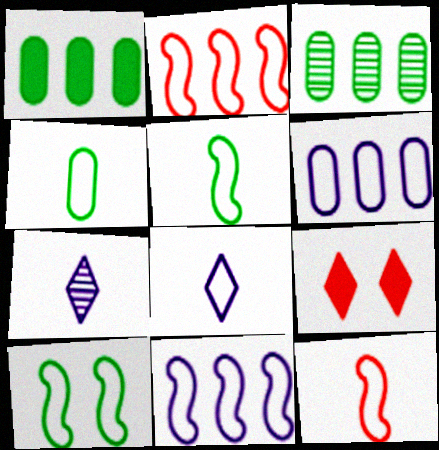[[4, 8, 12], 
[10, 11, 12]]